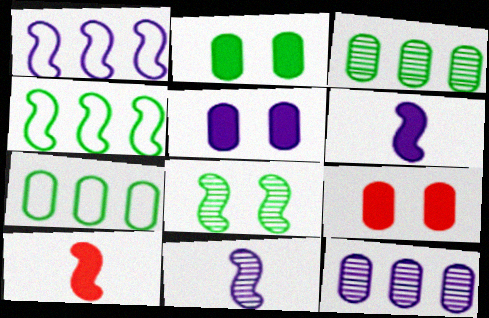[[1, 8, 10], 
[2, 5, 9]]